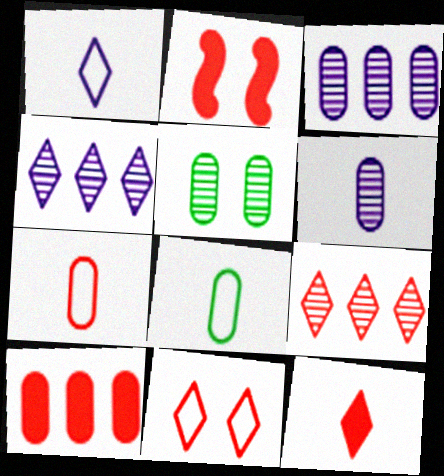[[2, 4, 8], 
[2, 7, 9], 
[2, 10, 12], 
[9, 11, 12]]